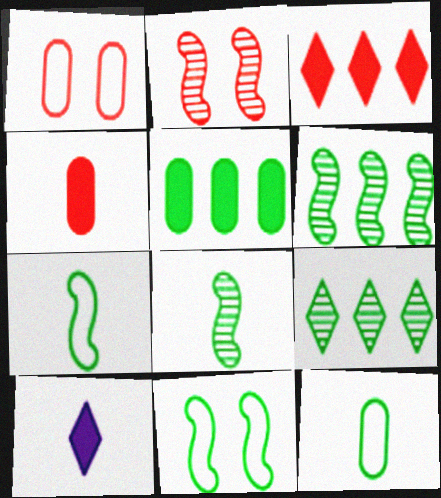[[1, 6, 10]]